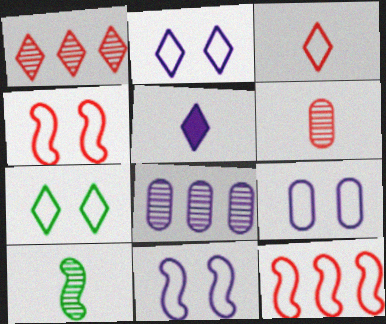[[1, 5, 7], 
[2, 9, 11], 
[4, 7, 9], 
[5, 8, 11]]